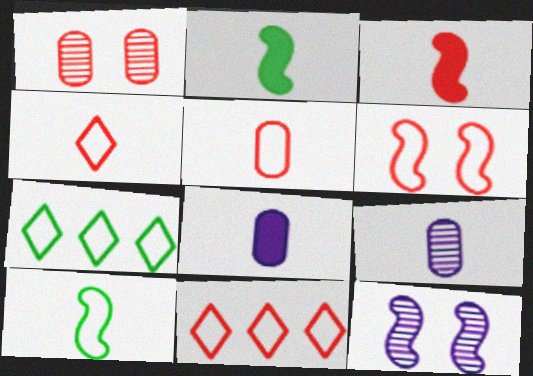[[1, 3, 11], 
[2, 4, 9], 
[5, 6, 11]]